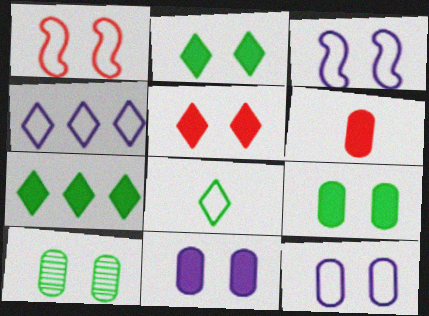[[3, 5, 10]]